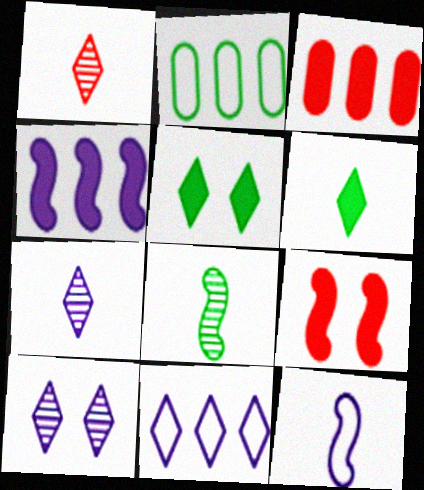[[1, 5, 11], 
[2, 5, 8], 
[2, 7, 9]]